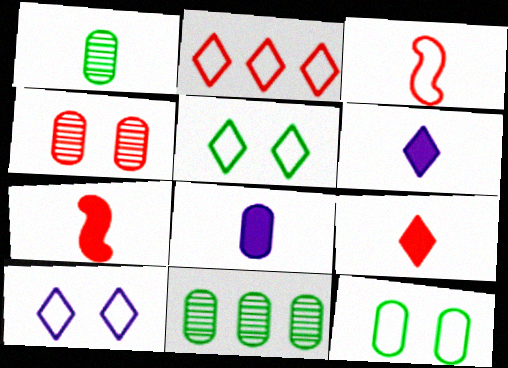[[1, 3, 6], 
[2, 4, 7], 
[7, 10, 11]]